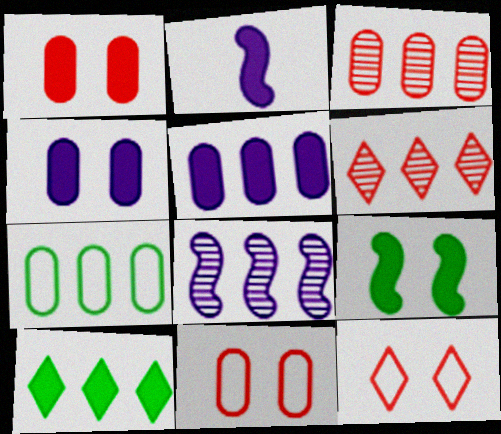[[1, 2, 10], 
[3, 5, 7]]